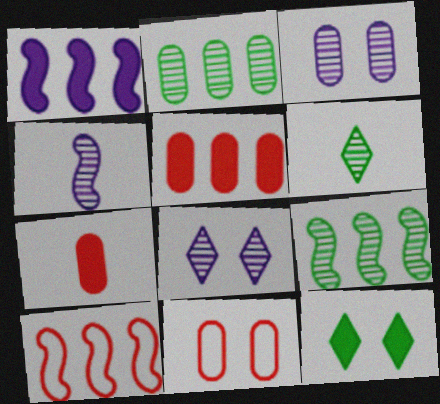[[1, 6, 11], 
[1, 7, 12], 
[1, 9, 10]]